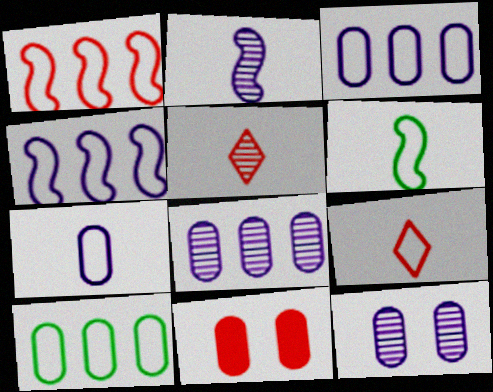[[1, 5, 11], 
[6, 7, 9]]